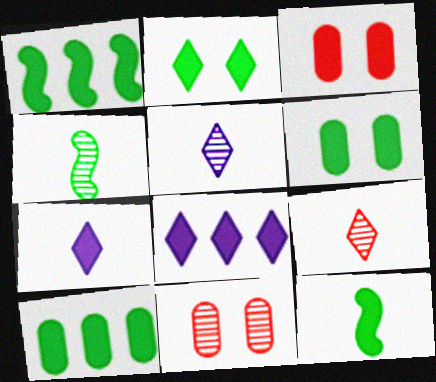[[1, 3, 7], 
[2, 10, 12], 
[3, 8, 12]]